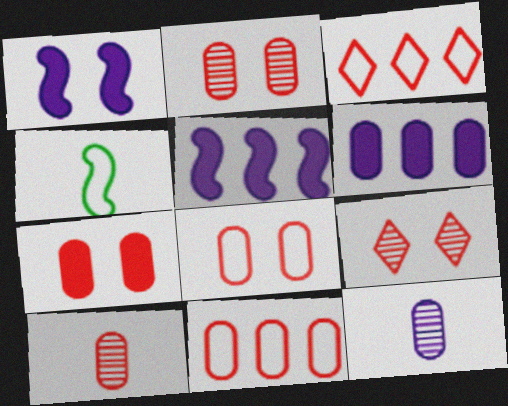[[2, 7, 8], 
[4, 6, 9], 
[7, 10, 11]]